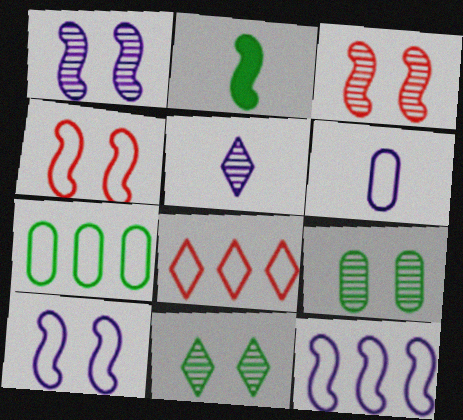[[2, 3, 12], 
[2, 7, 11], 
[7, 8, 12]]